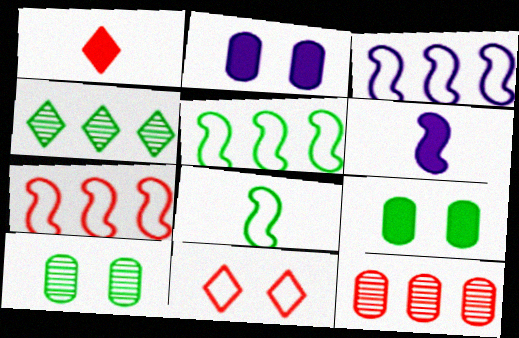[[1, 3, 10], 
[3, 5, 7], 
[4, 8, 9]]